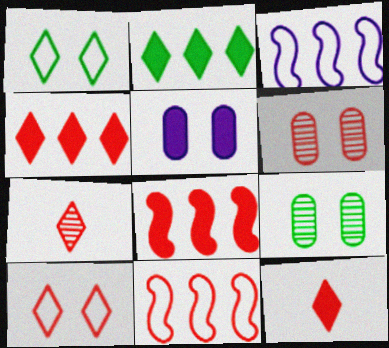[[3, 9, 12], 
[4, 7, 10], 
[6, 11, 12]]